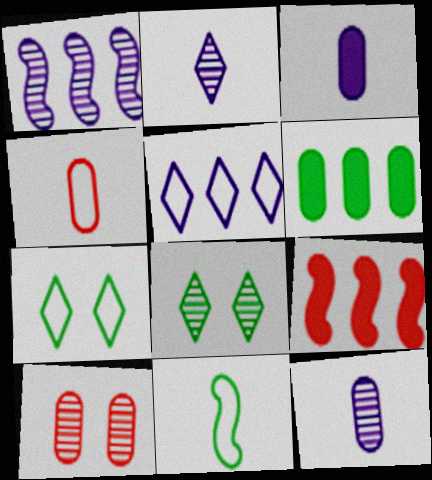[[6, 8, 11], 
[7, 9, 12]]